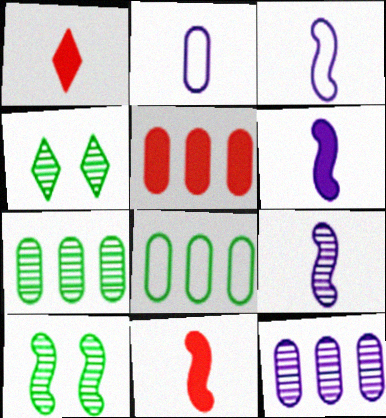[[3, 4, 5], 
[3, 6, 9], 
[5, 8, 12]]